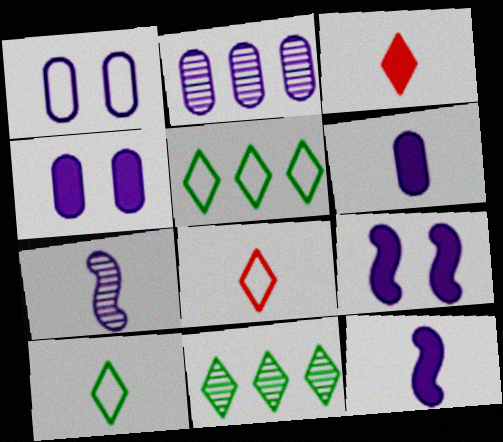[[1, 2, 6]]